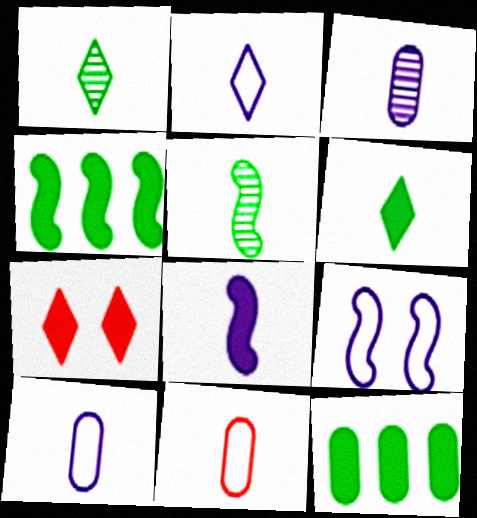[[1, 8, 11], 
[2, 3, 8], 
[7, 8, 12]]